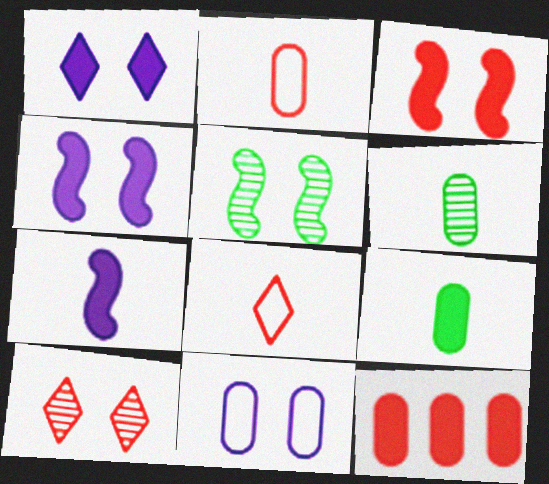[[6, 7, 8], 
[6, 11, 12]]